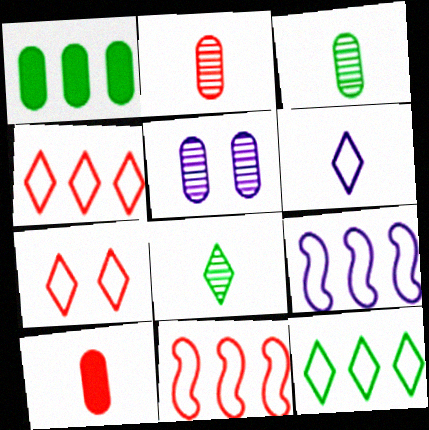[[6, 7, 12]]